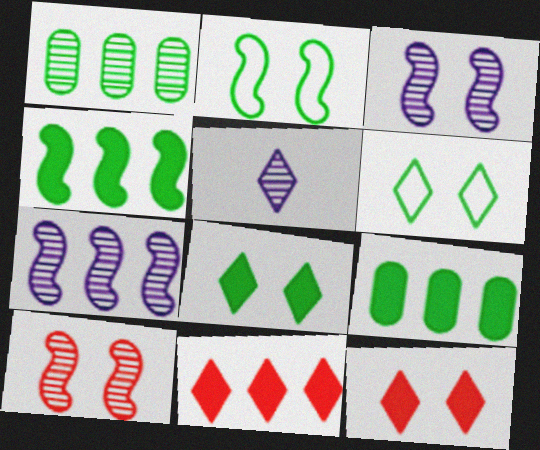[[1, 5, 10], 
[5, 6, 11]]